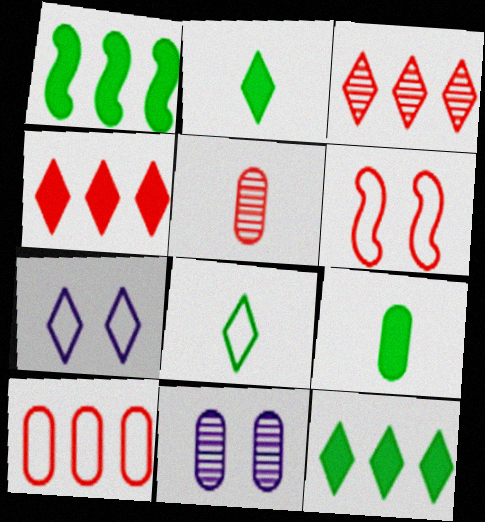[[1, 5, 7], 
[2, 3, 7], 
[4, 5, 6], 
[9, 10, 11]]